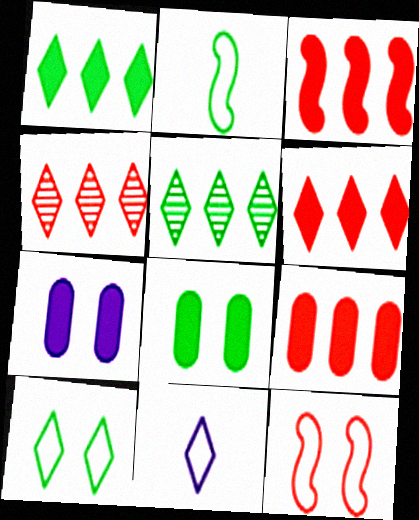[[2, 4, 7], 
[2, 5, 8], 
[3, 6, 9]]